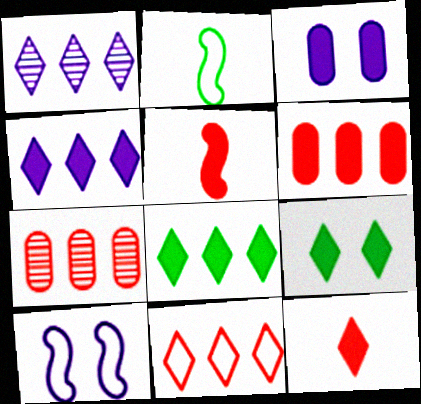[[1, 8, 11], 
[3, 5, 8], 
[4, 9, 12]]